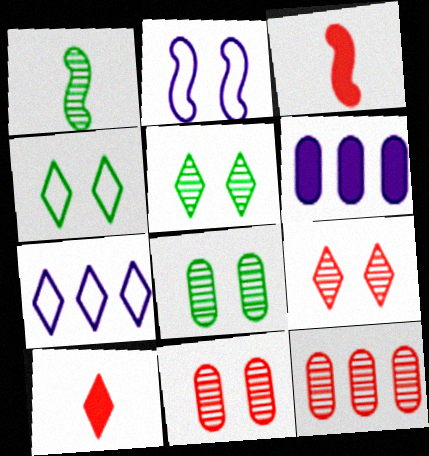[[3, 7, 8], 
[5, 7, 10]]